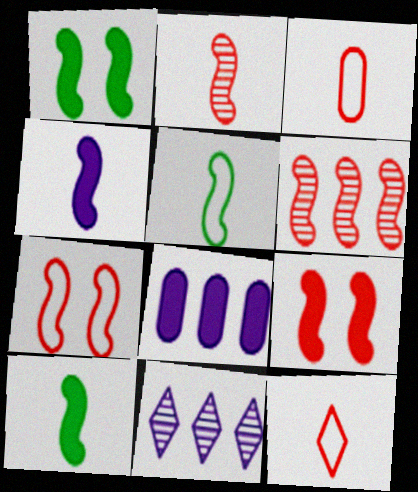[[1, 3, 11], 
[2, 4, 5]]